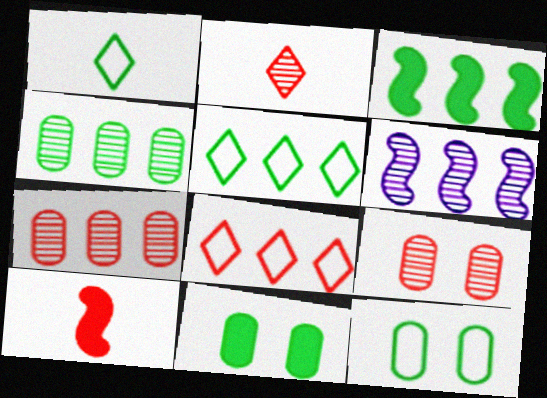[[3, 4, 5], 
[8, 9, 10]]